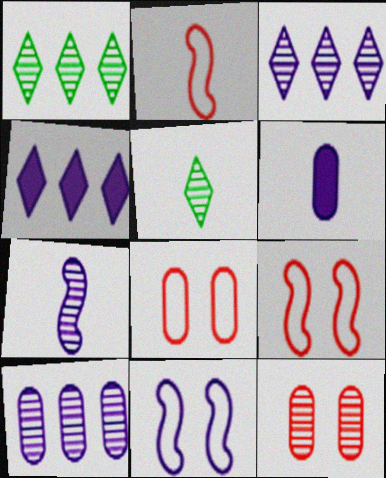[[1, 6, 9], 
[1, 7, 12], 
[2, 5, 6], 
[3, 6, 11]]